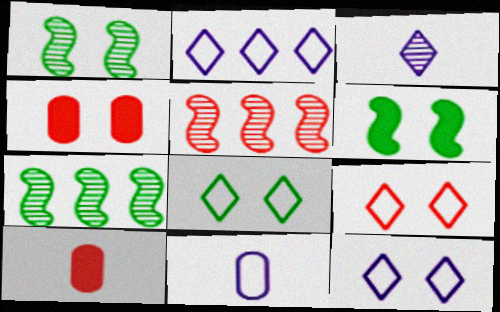[[1, 2, 10], 
[1, 4, 12], 
[5, 9, 10], 
[7, 10, 12], 
[8, 9, 12]]